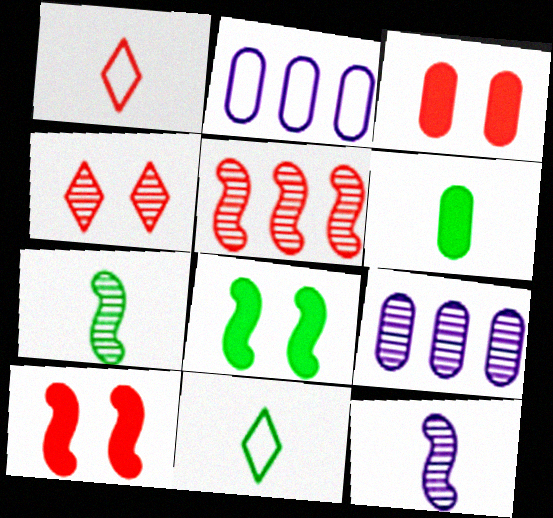[[1, 3, 5], 
[1, 6, 12], 
[1, 8, 9], 
[4, 7, 9], 
[6, 7, 11], 
[9, 10, 11]]